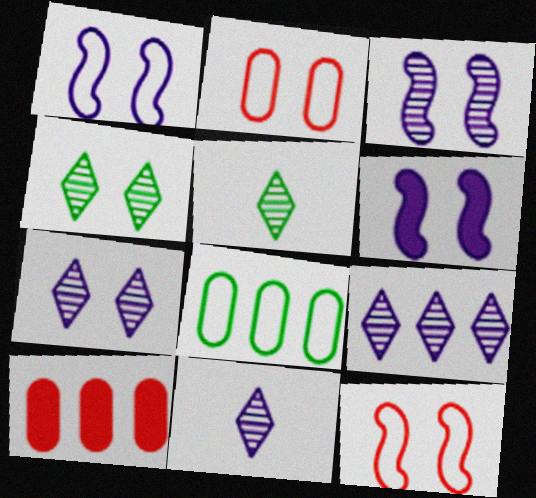[[1, 3, 6], 
[1, 5, 10], 
[2, 4, 6], 
[7, 9, 11]]